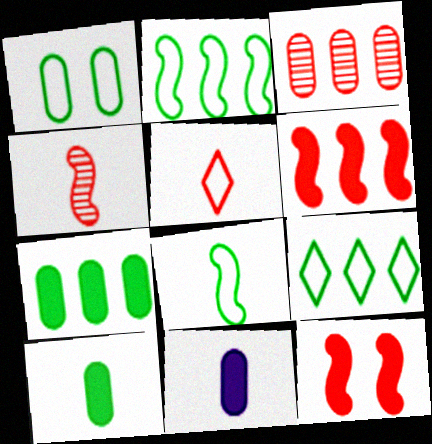[[1, 3, 11], 
[1, 8, 9], 
[3, 5, 12]]